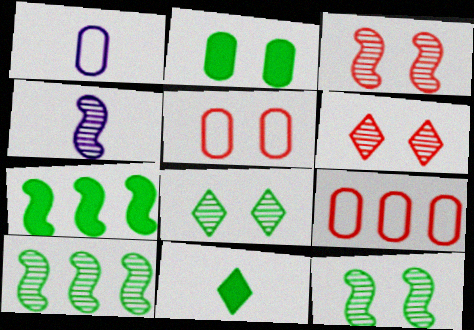[[1, 6, 7], 
[2, 7, 11], 
[3, 4, 10]]